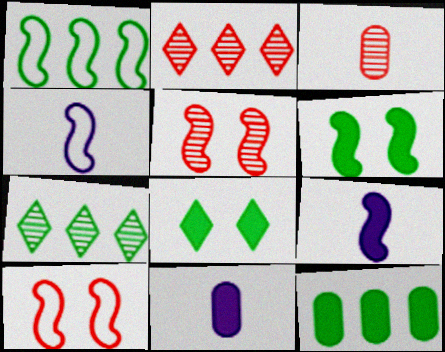[[1, 4, 10], 
[1, 5, 9], 
[1, 7, 12], 
[2, 3, 5], 
[7, 10, 11]]